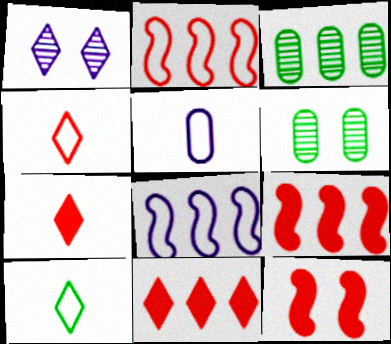[[1, 10, 11], 
[3, 8, 11], 
[6, 7, 8]]